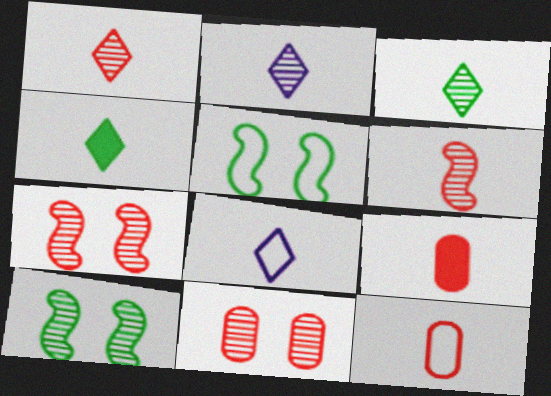[[1, 2, 3], 
[1, 4, 8]]